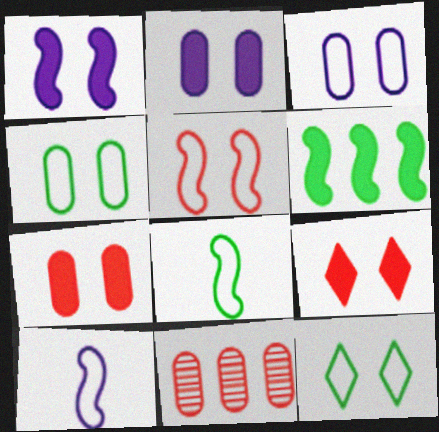[[3, 5, 12]]